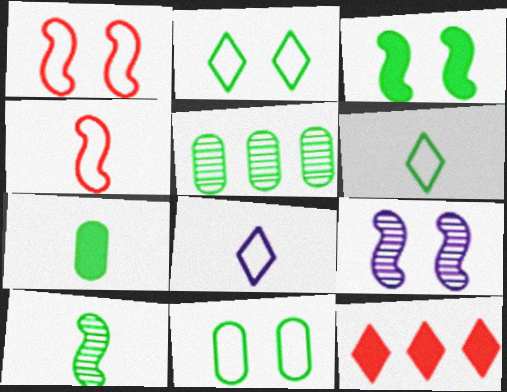[[1, 3, 9], 
[3, 5, 6], 
[5, 7, 11], 
[6, 7, 10]]